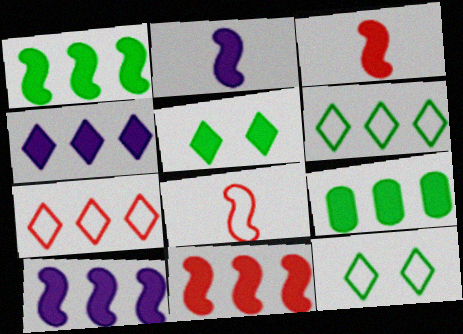[[1, 10, 11], 
[4, 9, 11]]